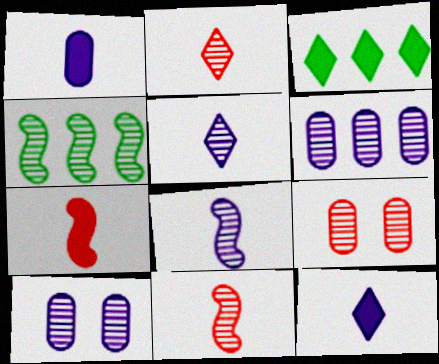[[2, 4, 10], 
[4, 5, 9]]